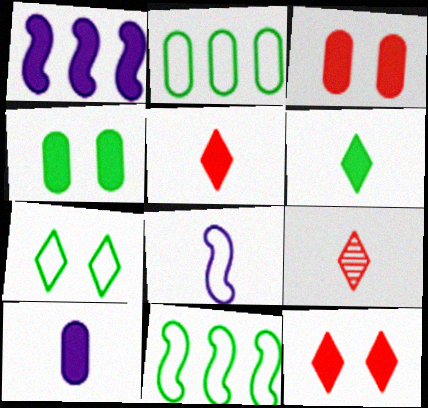[[1, 3, 6], 
[1, 4, 5]]